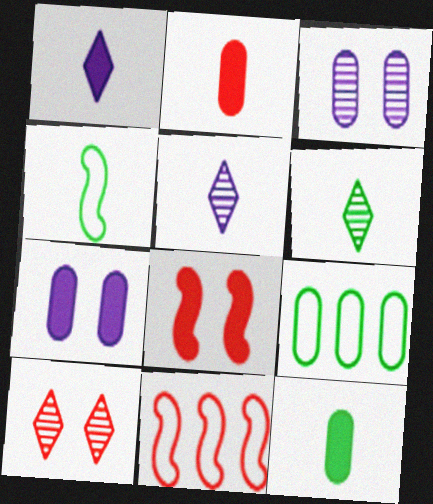[[2, 3, 9], 
[2, 4, 5], 
[2, 10, 11], 
[4, 6, 12], 
[5, 8, 9], 
[6, 7, 11]]